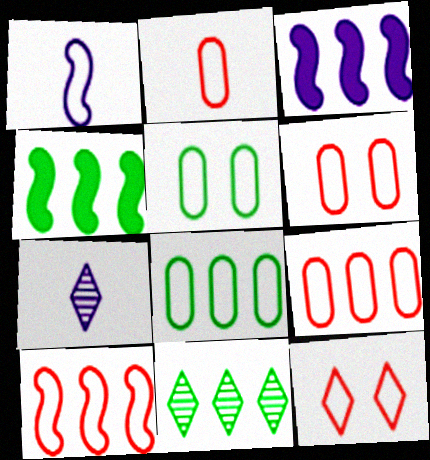[[1, 8, 12], 
[2, 6, 9], 
[2, 10, 12], 
[3, 9, 11], 
[4, 6, 7], 
[4, 8, 11]]